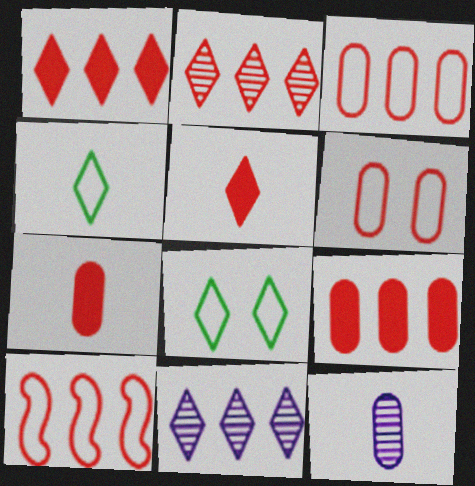[[2, 9, 10], 
[5, 8, 11]]